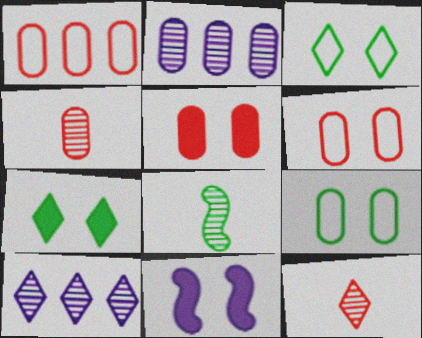[[1, 4, 5], 
[5, 7, 11]]